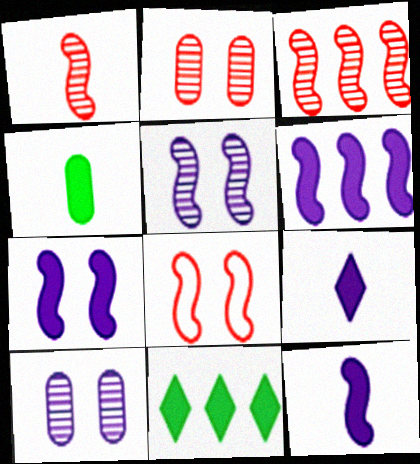[[6, 7, 12]]